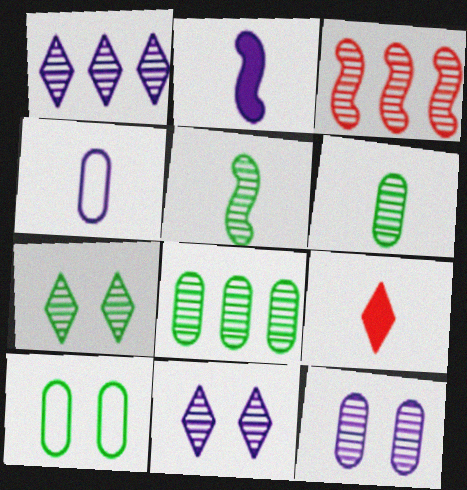[[1, 3, 8], 
[3, 6, 11], 
[4, 5, 9], 
[5, 7, 8]]